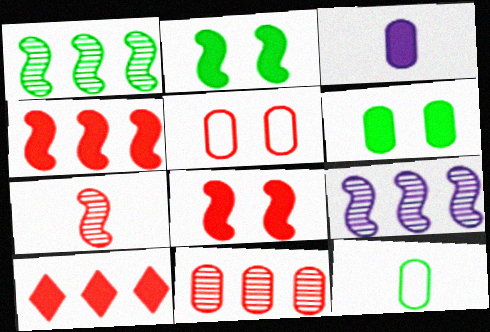[[2, 3, 10], 
[5, 7, 10]]